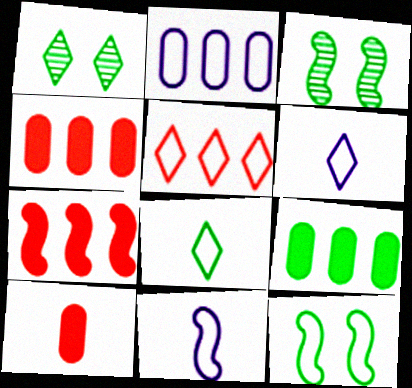[[1, 4, 11], 
[3, 4, 6], 
[3, 7, 11], 
[3, 8, 9]]